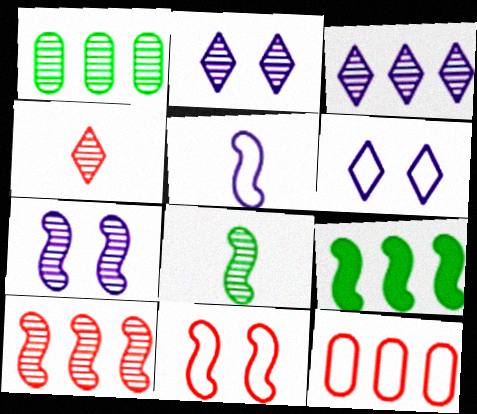[[1, 3, 10], 
[1, 4, 7], 
[3, 9, 12], 
[7, 8, 10]]